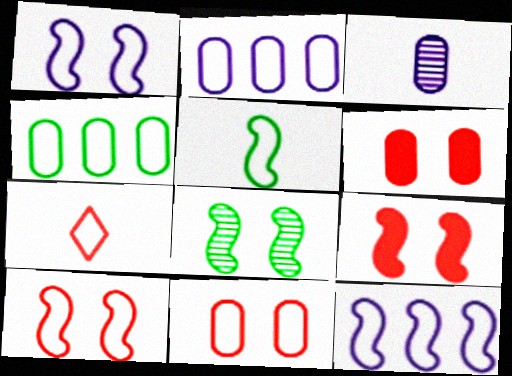[[1, 4, 7], 
[1, 8, 9], 
[3, 4, 6], 
[5, 10, 12]]